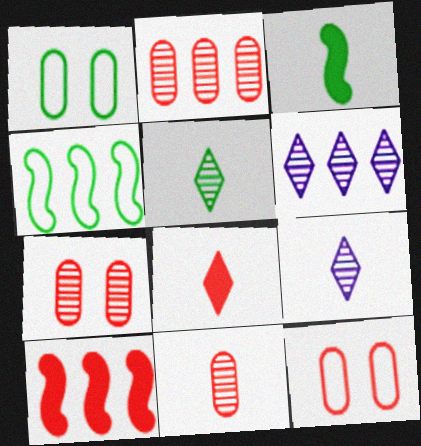[[1, 9, 10], 
[2, 7, 11], 
[3, 6, 12]]